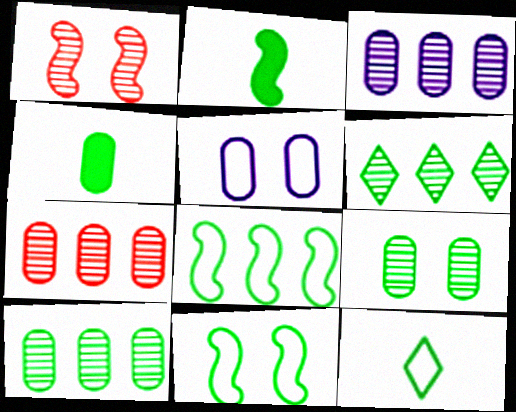[[3, 7, 10], 
[4, 5, 7], 
[4, 6, 11]]